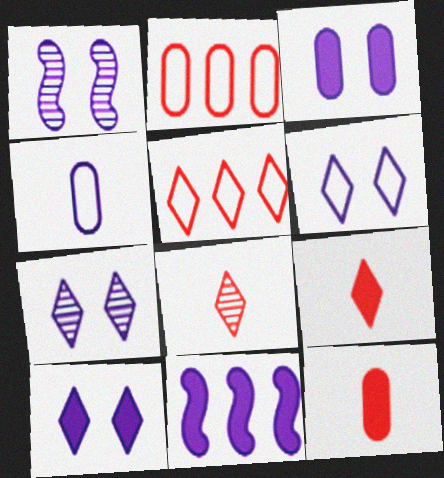[[1, 3, 6], 
[4, 7, 11], 
[6, 7, 10]]